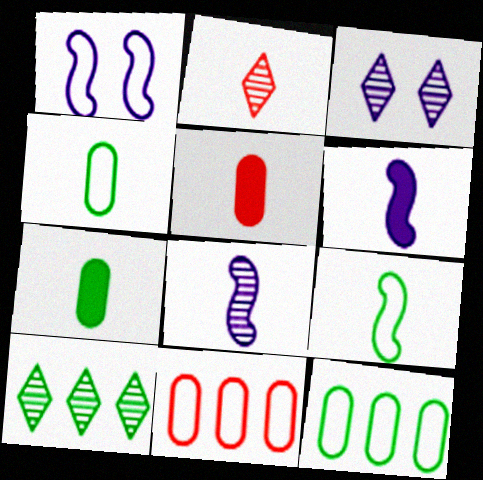[[1, 5, 10], 
[2, 3, 10], 
[2, 4, 6]]